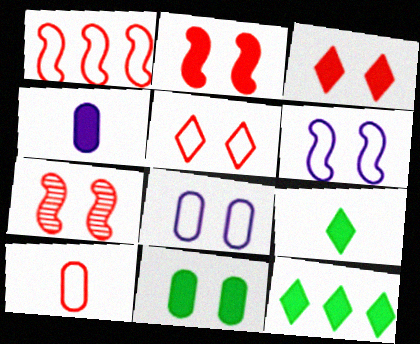[[1, 5, 10], 
[2, 4, 12]]